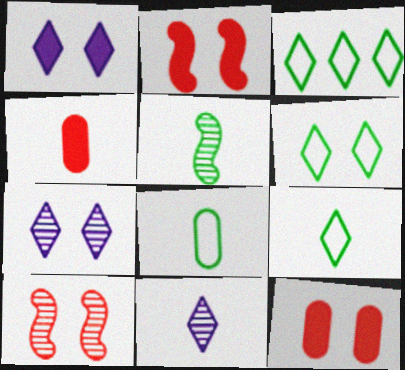[[3, 6, 9]]